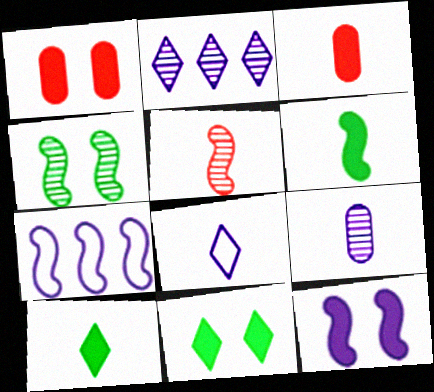[[1, 11, 12]]